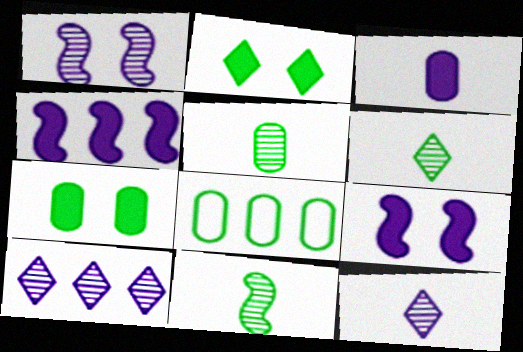[[2, 8, 11], 
[5, 6, 11], 
[5, 7, 8]]